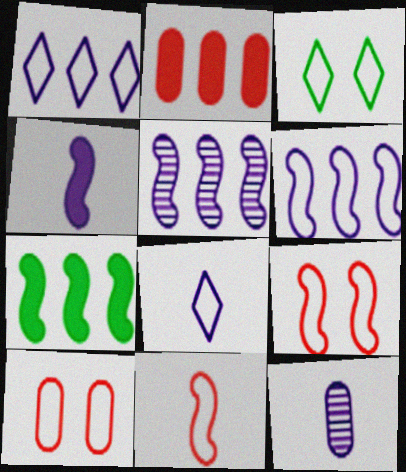[[4, 8, 12]]